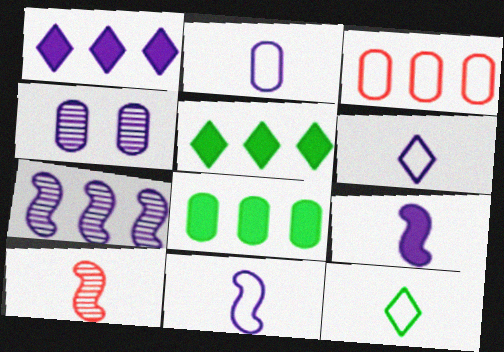[[1, 4, 11], 
[2, 6, 11], 
[3, 5, 7]]